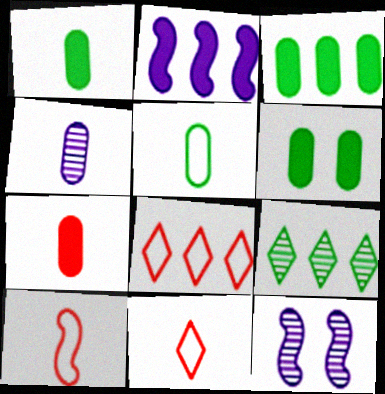[[1, 3, 6], 
[1, 8, 12], 
[3, 11, 12], 
[4, 5, 7]]